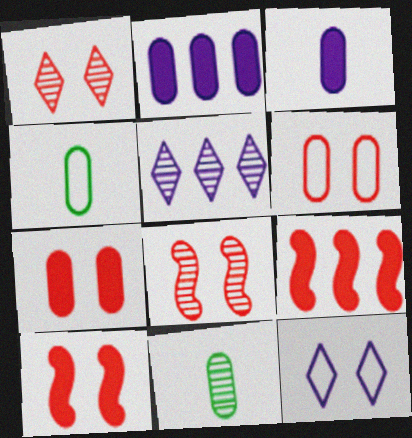[[1, 6, 10], 
[2, 6, 11], 
[4, 5, 10], 
[5, 8, 11], 
[9, 11, 12]]